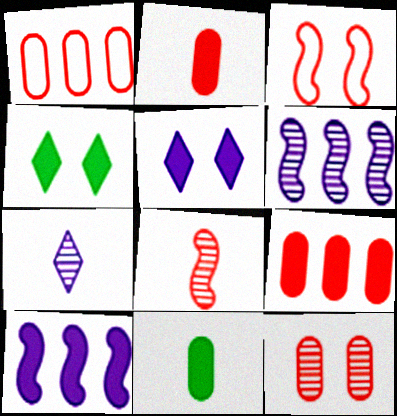[[1, 2, 12], 
[2, 4, 10]]